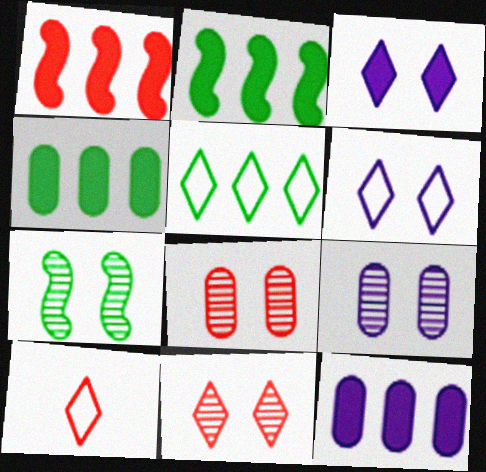[[1, 8, 10], 
[2, 9, 10], 
[5, 6, 10], 
[7, 9, 11], 
[7, 10, 12]]